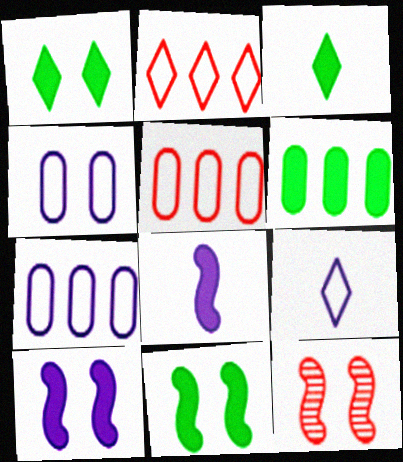[[1, 4, 12], 
[3, 6, 11], 
[3, 7, 12], 
[6, 9, 12]]